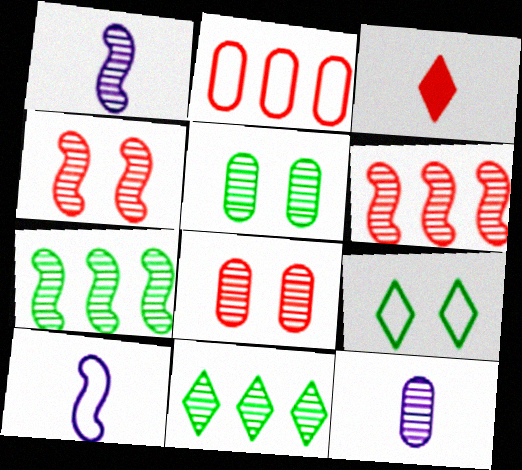[[1, 4, 7], 
[1, 8, 11], 
[2, 3, 4], 
[2, 9, 10], 
[4, 11, 12]]